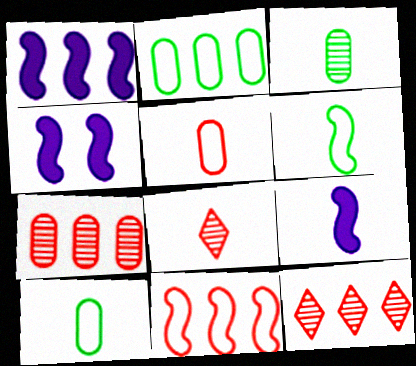[[1, 2, 12], 
[1, 4, 9], 
[2, 4, 8], 
[4, 10, 12], 
[8, 9, 10]]